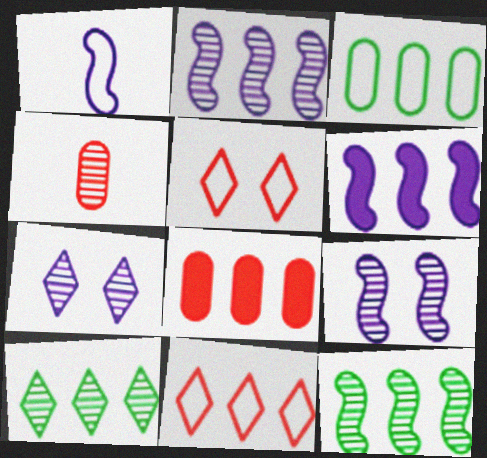[[1, 3, 5], 
[1, 6, 9], 
[4, 7, 12], 
[4, 9, 10]]